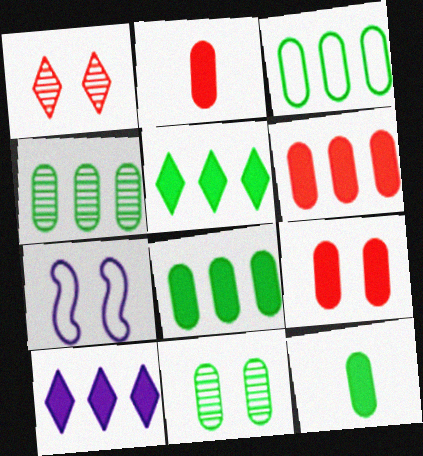[[2, 6, 9], 
[3, 4, 8], 
[3, 11, 12]]